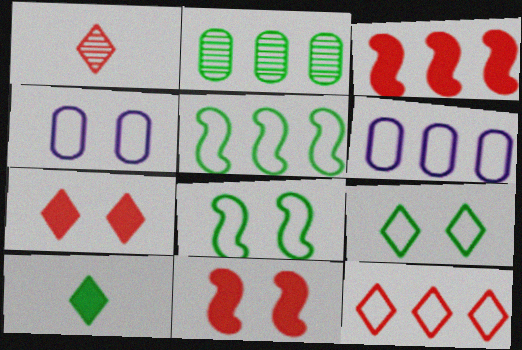[[1, 7, 12], 
[2, 8, 10], 
[5, 6, 12]]